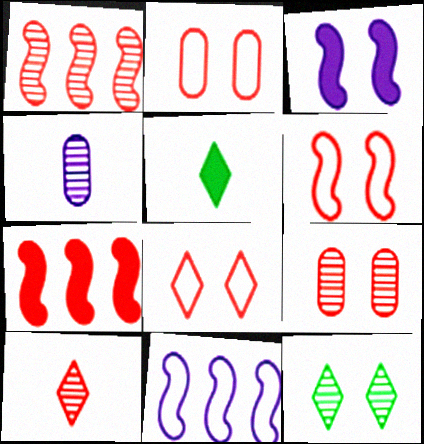[[1, 4, 12], 
[1, 9, 10], 
[2, 3, 12], 
[2, 6, 8], 
[2, 7, 10], 
[5, 9, 11]]